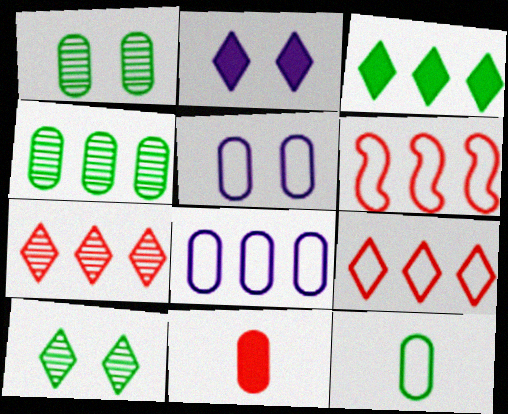[[1, 8, 11], 
[4, 5, 11]]